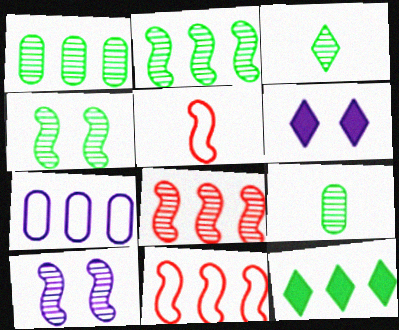[[1, 3, 4], 
[1, 5, 6], 
[6, 9, 11], 
[7, 8, 12]]